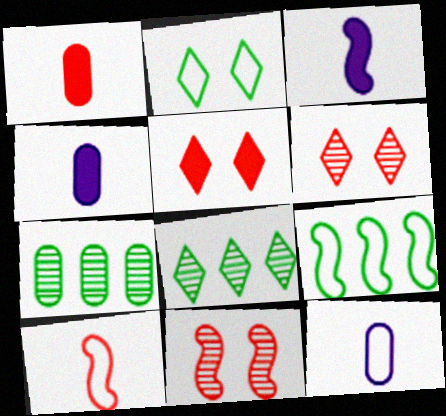[[3, 9, 11], 
[4, 6, 9]]